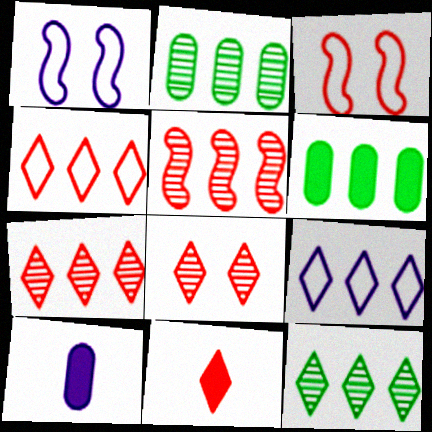[[1, 2, 11], 
[3, 10, 12], 
[4, 8, 11], 
[5, 6, 9]]